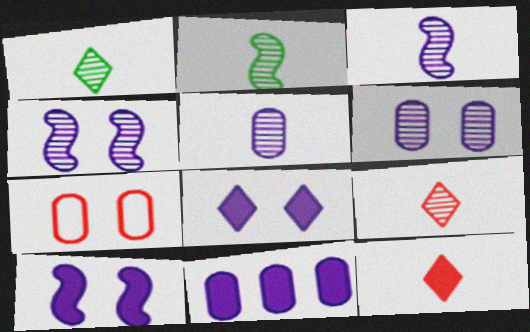[[2, 5, 9]]